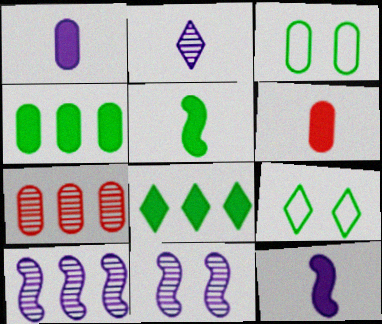[[1, 3, 7], 
[6, 9, 10], 
[7, 9, 12]]